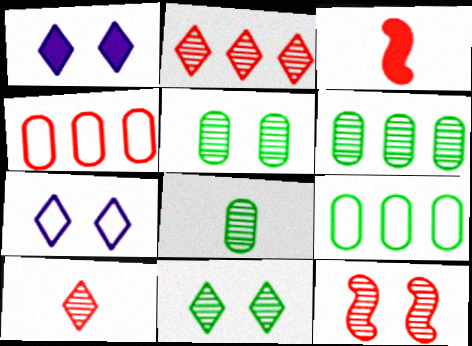[[3, 6, 7], 
[5, 6, 8]]